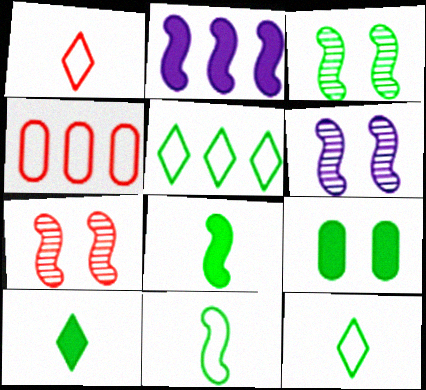[[2, 7, 11], 
[3, 6, 7], 
[4, 6, 10]]